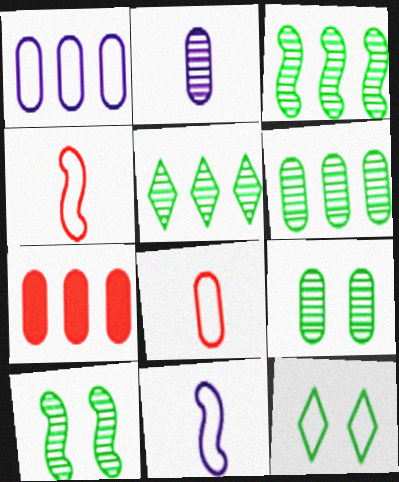[[1, 4, 12], 
[1, 6, 7], 
[3, 5, 6]]